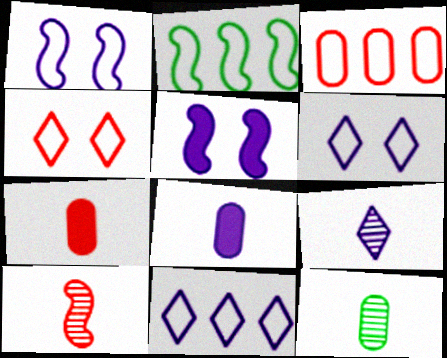[[2, 3, 11], 
[2, 5, 10], 
[9, 10, 12]]